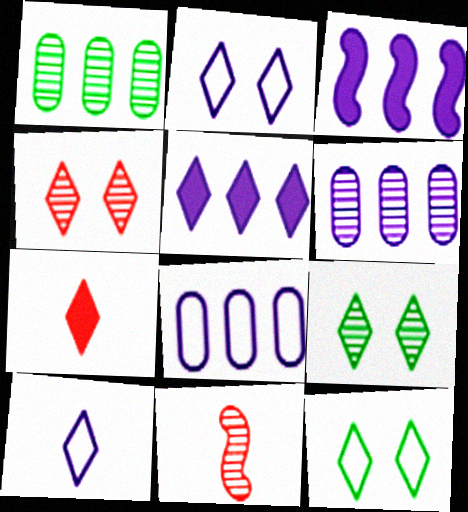[[6, 9, 11]]